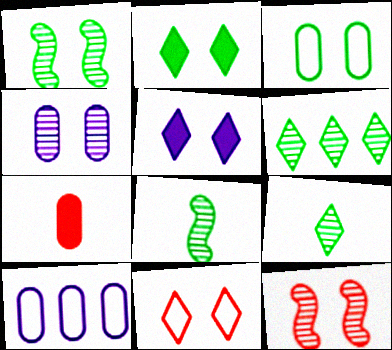[[1, 2, 3], 
[3, 5, 12]]